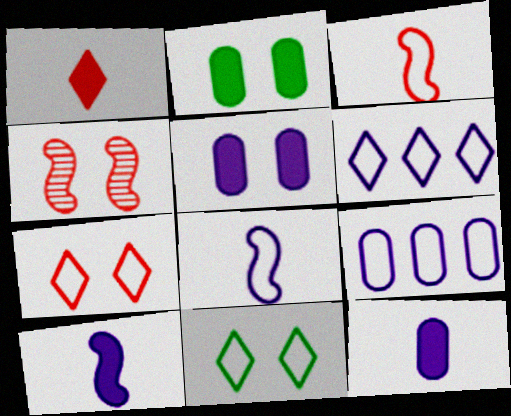[[3, 9, 11], 
[4, 5, 11]]